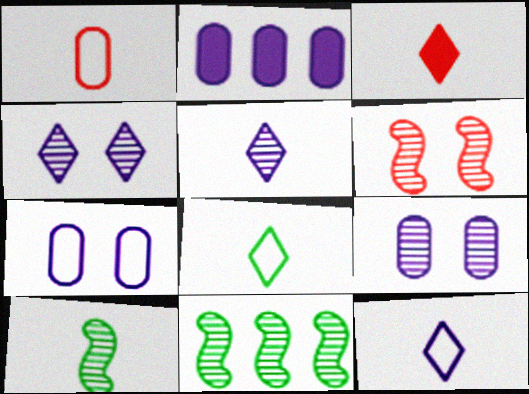[[2, 6, 8], 
[3, 5, 8], 
[3, 7, 11]]